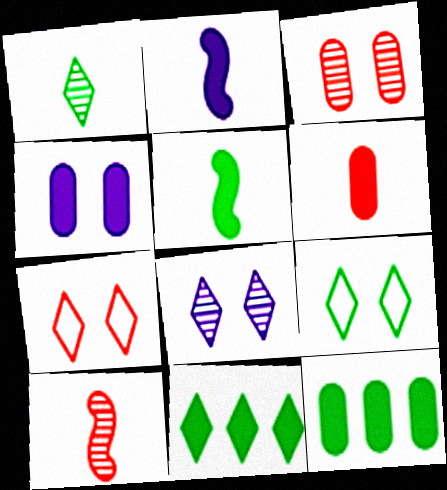[[1, 9, 11], 
[4, 6, 12]]